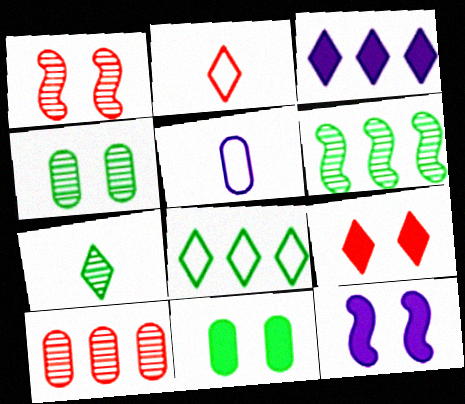[[4, 6, 7], 
[5, 6, 9], 
[5, 10, 11], 
[9, 11, 12]]